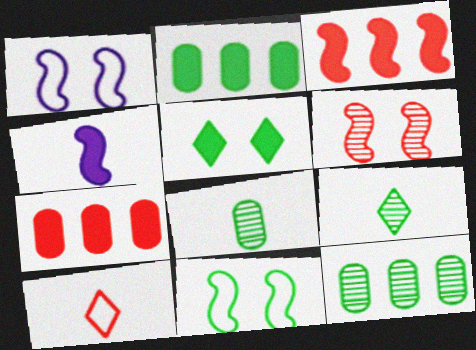[[1, 7, 9], 
[2, 9, 11], 
[4, 5, 7], 
[4, 8, 10], 
[6, 7, 10]]